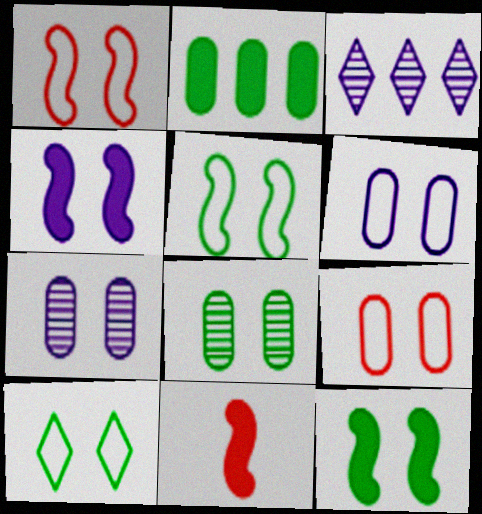[[1, 6, 10], 
[8, 10, 12]]